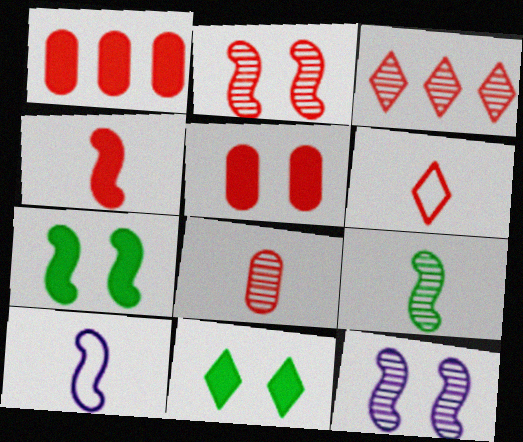[[1, 2, 6], 
[2, 3, 8], 
[4, 6, 8], 
[4, 9, 10]]